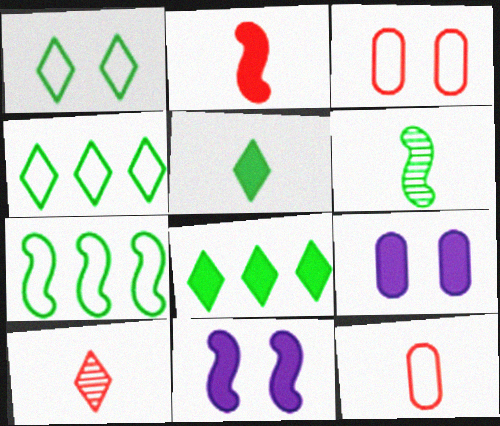[[2, 8, 9], 
[2, 10, 12], 
[7, 9, 10]]